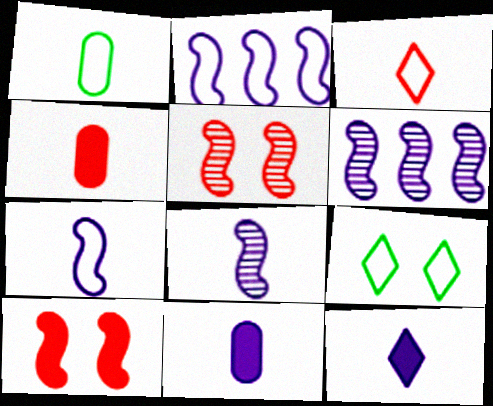[[1, 3, 7], 
[4, 6, 9]]